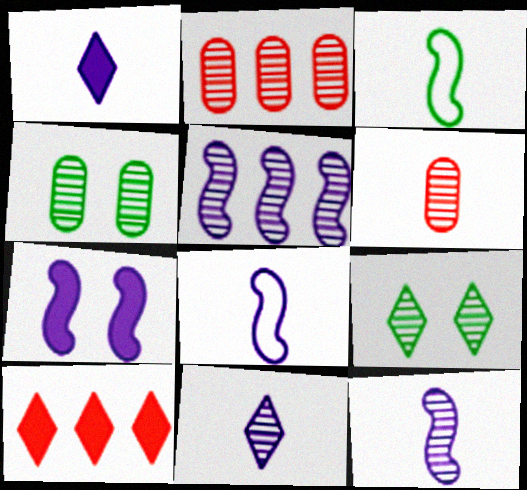[[1, 3, 6], 
[2, 9, 12], 
[4, 8, 10], 
[5, 6, 9], 
[5, 7, 8]]